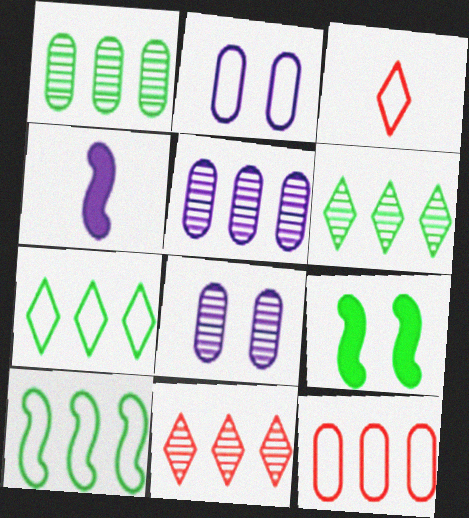[[2, 3, 10], 
[3, 5, 9]]